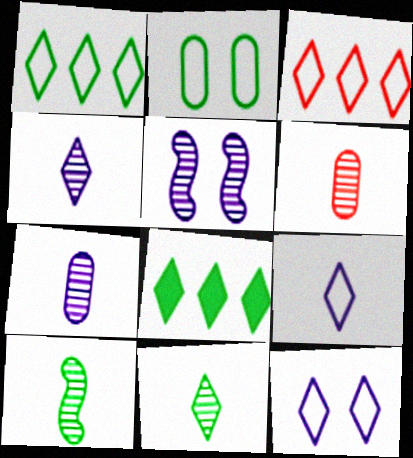[[2, 8, 10], 
[4, 6, 10]]